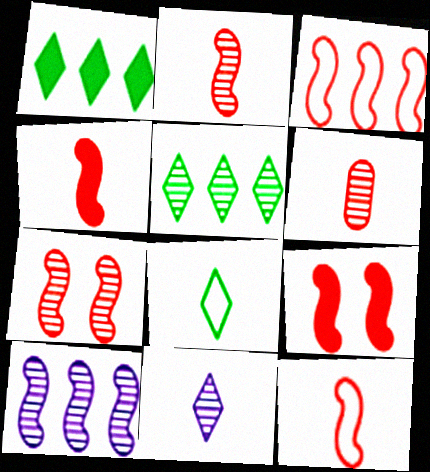[[2, 3, 9], 
[2, 4, 12], 
[3, 4, 7]]